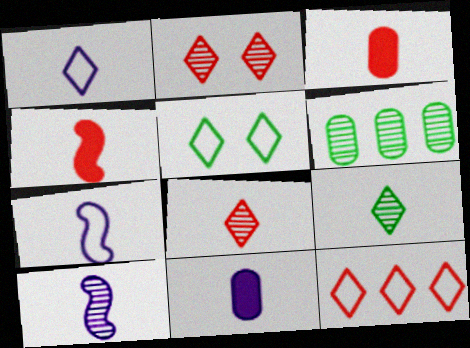[[1, 5, 12], 
[1, 10, 11], 
[2, 6, 10], 
[3, 7, 9]]